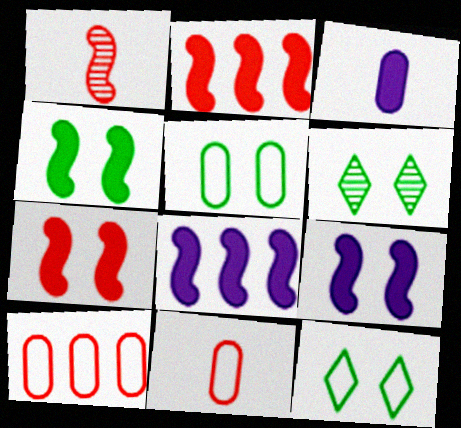[[4, 5, 6], 
[4, 7, 9], 
[6, 8, 11]]